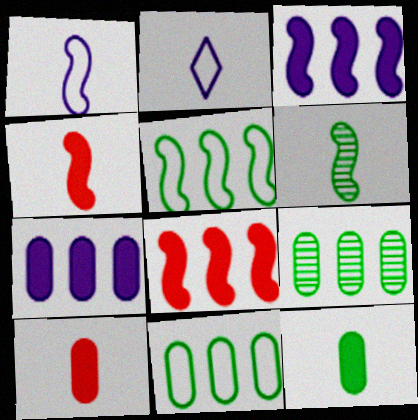[[1, 4, 6], 
[2, 6, 10]]